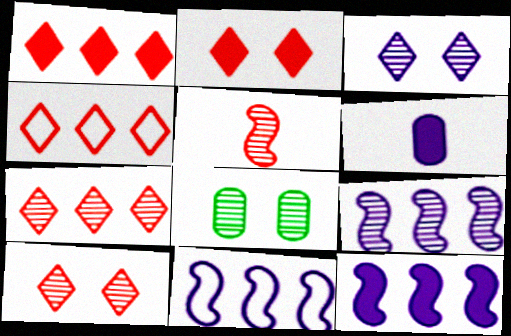[[1, 4, 7], 
[3, 6, 11], 
[9, 11, 12]]